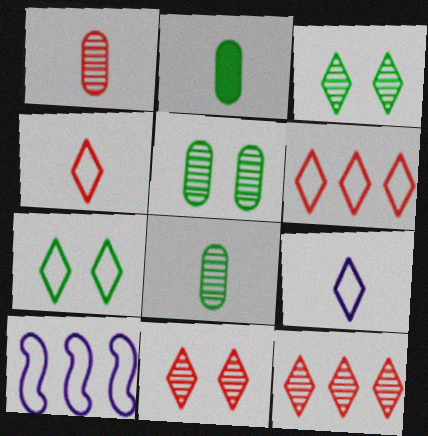[[2, 10, 11], 
[6, 7, 9]]